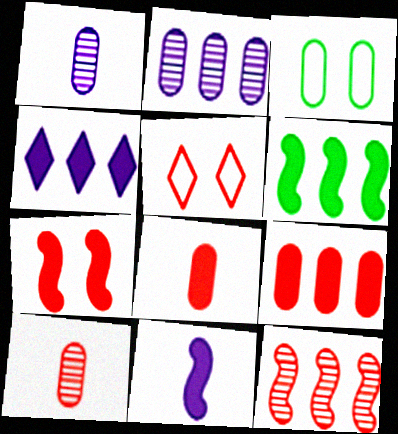[[1, 3, 9], 
[1, 5, 6], 
[2, 3, 8], 
[4, 6, 9], 
[5, 8, 12], 
[6, 7, 11]]